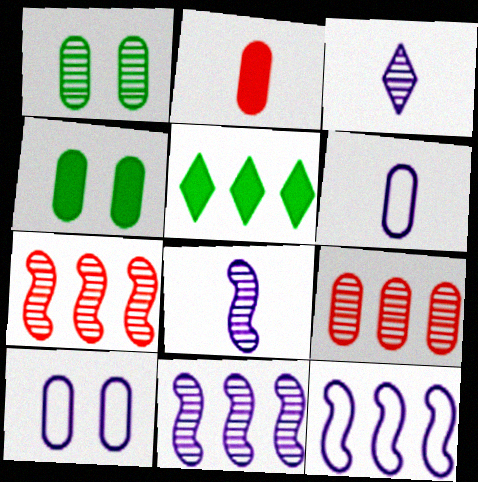[[1, 3, 7], 
[4, 6, 9], 
[5, 9, 12]]